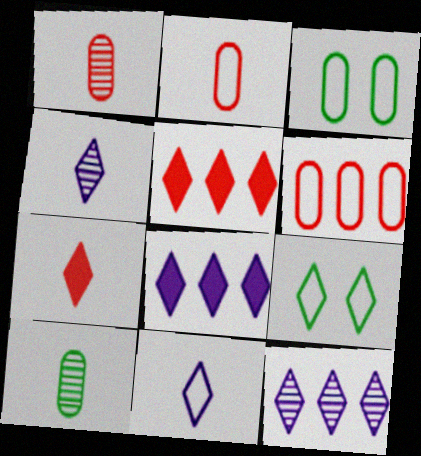[[4, 5, 9], 
[7, 9, 12]]